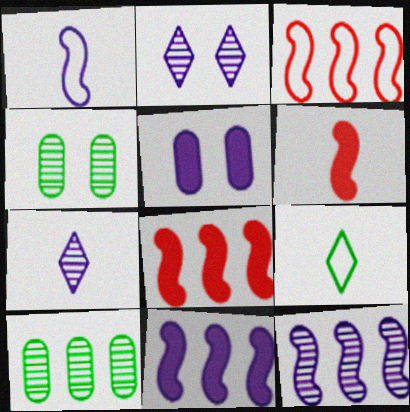[]